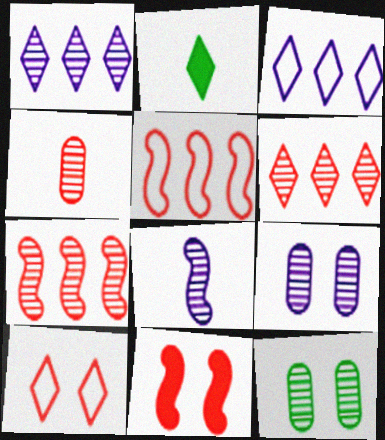[[1, 2, 10], 
[1, 8, 9], 
[2, 5, 9], 
[6, 8, 12]]